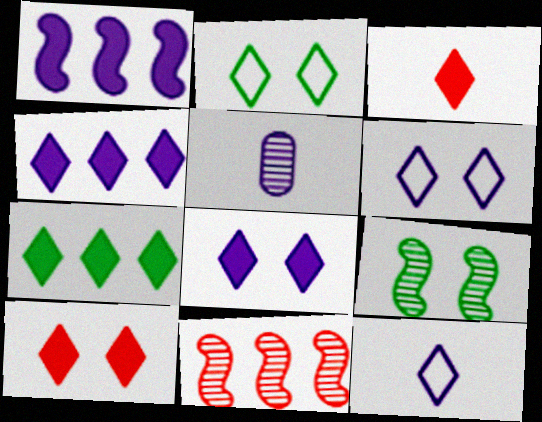[[1, 5, 6], 
[3, 7, 8]]